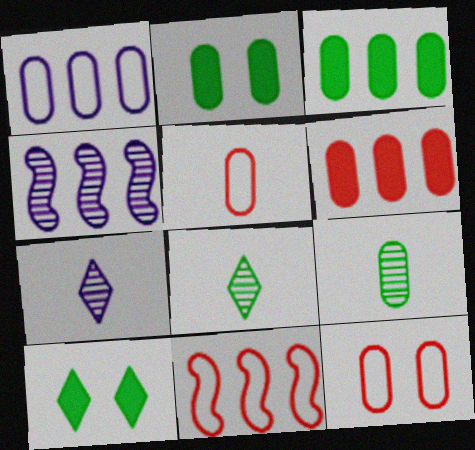[[2, 7, 11], 
[4, 5, 10]]